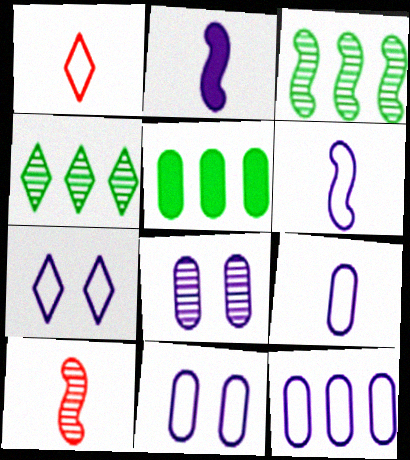[[4, 8, 10], 
[5, 7, 10], 
[6, 7, 12], 
[9, 11, 12]]